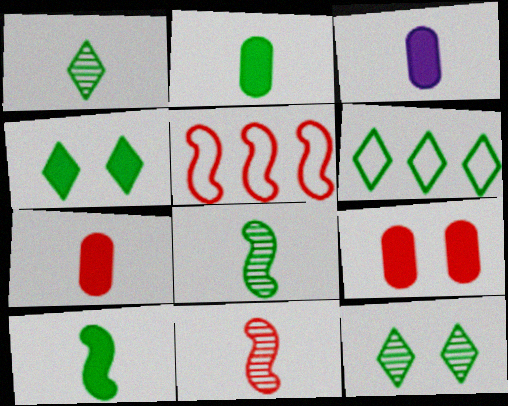[[1, 4, 6], 
[2, 3, 7], 
[3, 5, 12]]